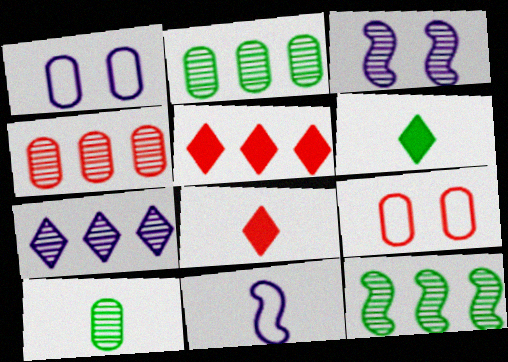[[1, 8, 12], 
[4, 7, 12], 
[8, 10, 11]]